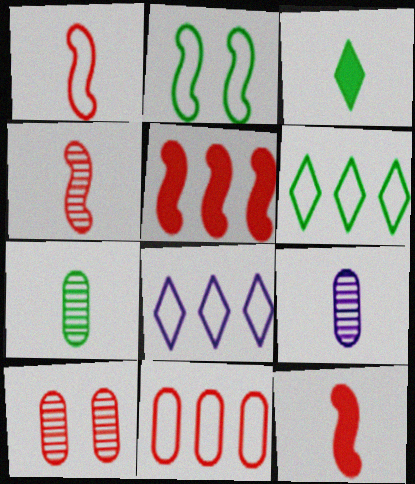[[1, 3, 9], 
[1, 4, 12]]